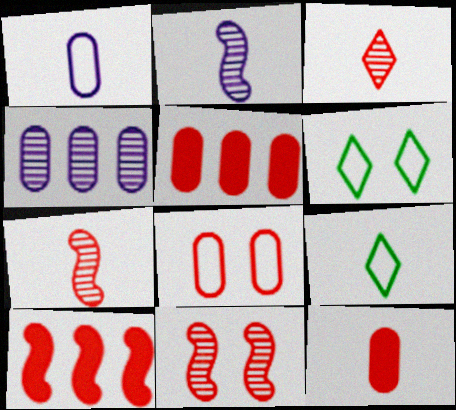[[2, 5, 6], 
[2, 9, 12], 
[3, 8, 10]]